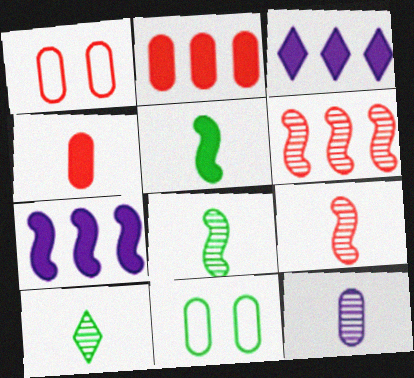[[1, 3, 8], 
[1, 7, 10], 
[2, 11, 12], 
[3, 9, 11], 
[9, 10, 12]]